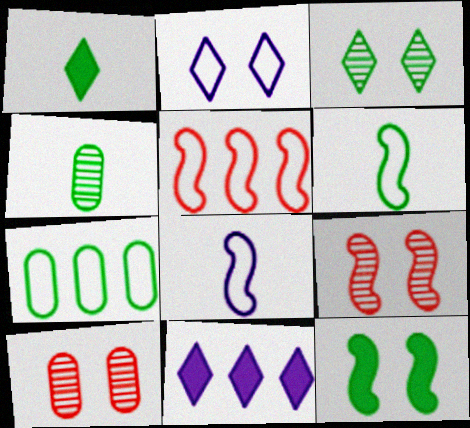[[1, 4, 6], 
[2, 10, 12], 
[6, 10, 11]]